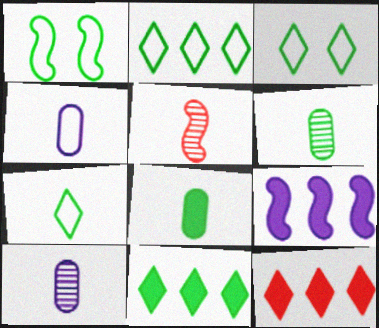[[1, 5, 9], 
[1, 6, 11], 
[1, 10, 12], 
[2, 3, 7]]